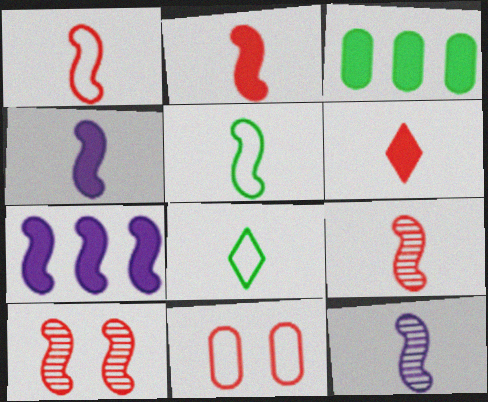[[1, 2, 9], 
[2, 5, 12], 
[4, 5, 9], 
[5, 7, 10]]